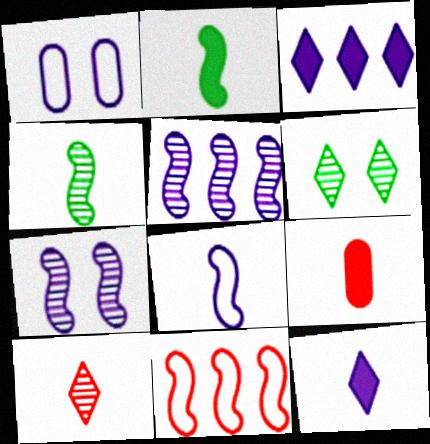[[1, 5, 12], 
[2, 7, 11], 
[2, 9, 12]]